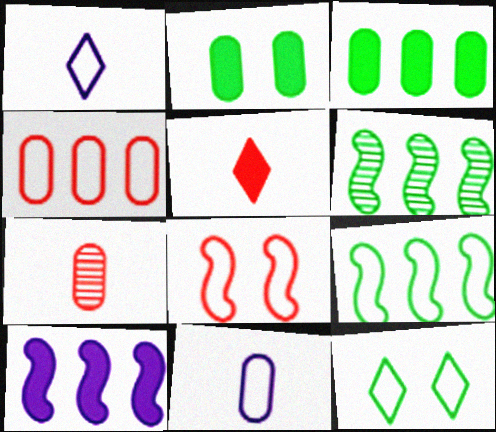[[2, 5, 10], 
[7, 10, 12]]